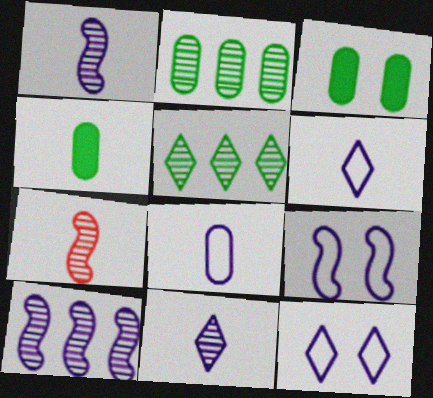[[4, 6, 7]]